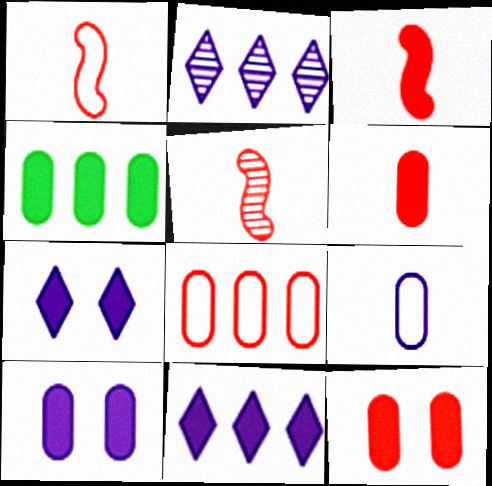[[1, 3, 5], 
[3, 4, 7], 
[4, 6, 10]]